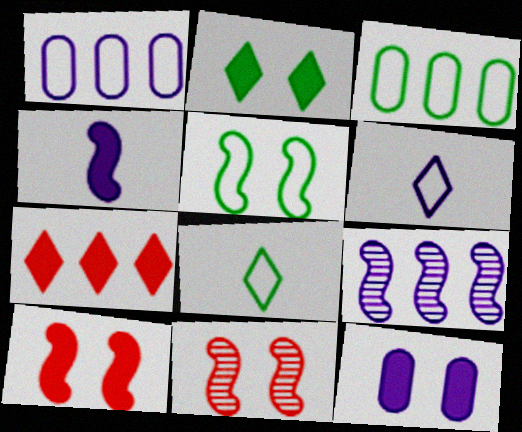[[2, 10, 12], 
[3, 5, 8], 
[3, 7, 9], 
[6, 9, 12]]